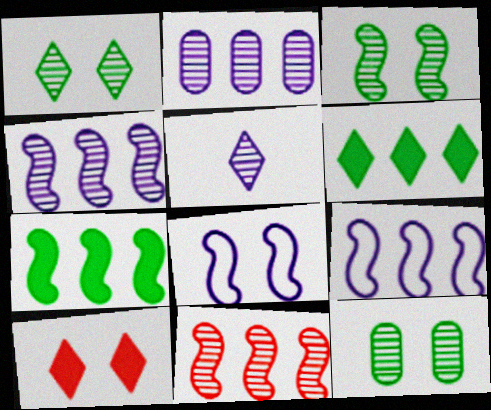[[1, 3, 12], 
[5, 11, 12], 
[7, 9, 11], 
[8, 10, 12]]